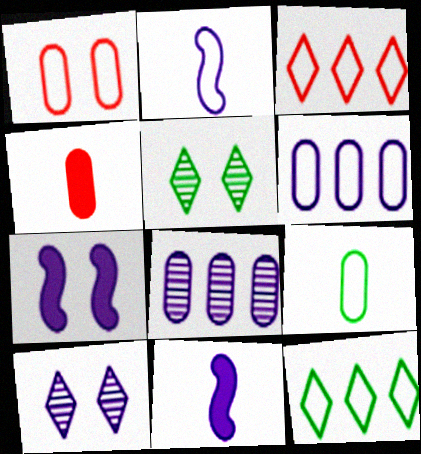[[1, 2, 12], 
[1, 5, 7], 
[1, 6, 9], 
[6, 10, 11]]